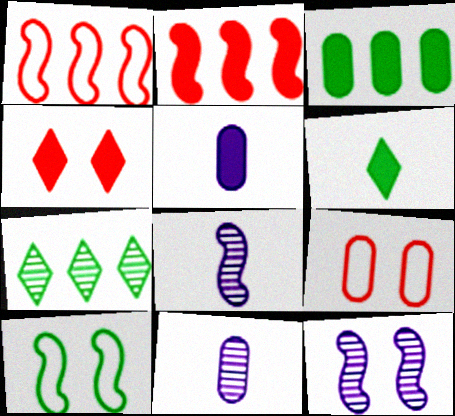[[2, 8, 10], 
[3, 9, 11]]